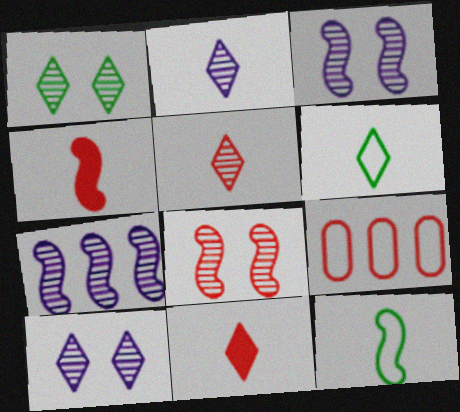[[2, 6, 11], 
[8, 9, 11]]